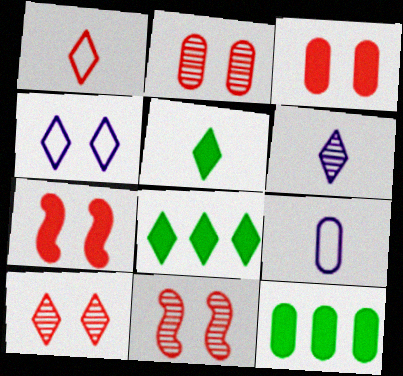[[1, 5, 6], 
[2, 9, 12], 
[2, 10, 11], 
[8, 9, 11]]